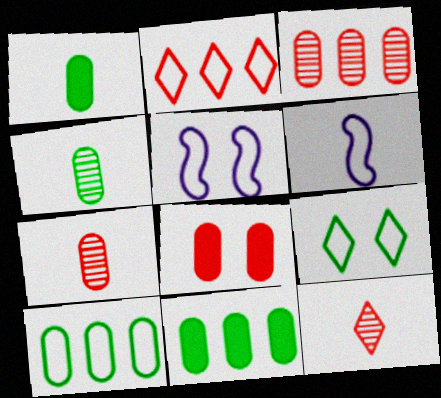[[1, 6, 12], 
[5, 11, 12]]